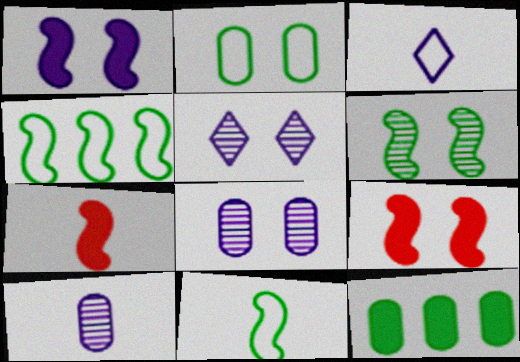[[2, 5, 9]]